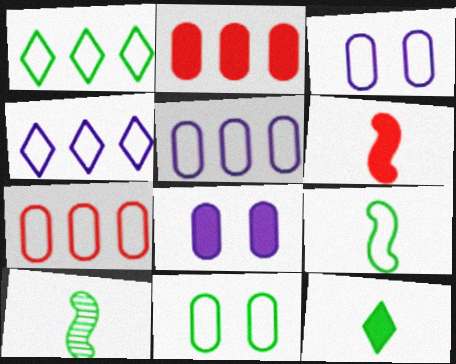[[1, 9, 11]]